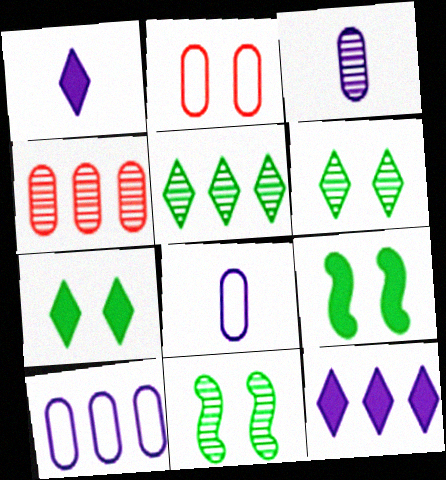[]